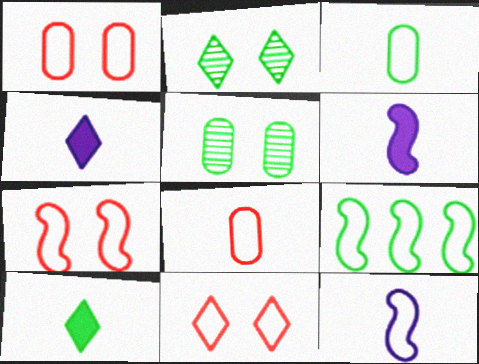[[1, 7, 11], 
[5, 9, 10], 
[7, 9, 12]]